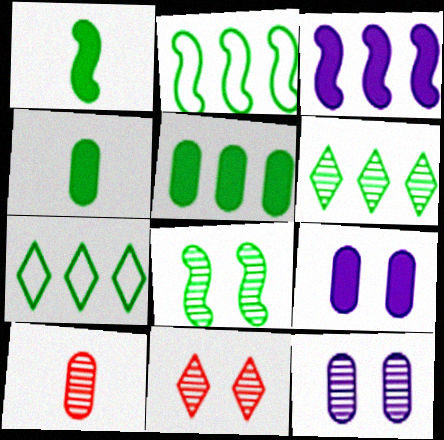[[1, 2, 8], 
[2, 5, 6], 
[4, 7, 8], 
[8, 11, 12]]